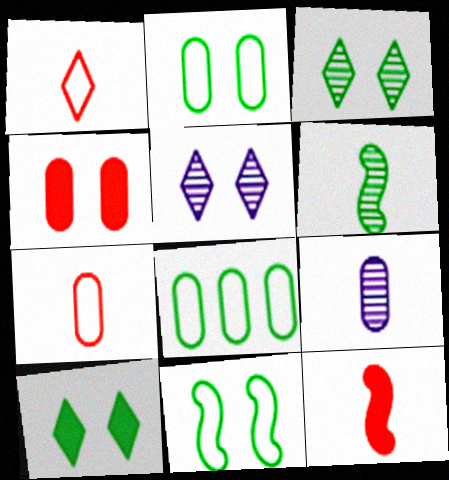[[4, 5, 11], 
[4, 8, 9], 
[5, 8, 12], 
[6, 8, 10]]